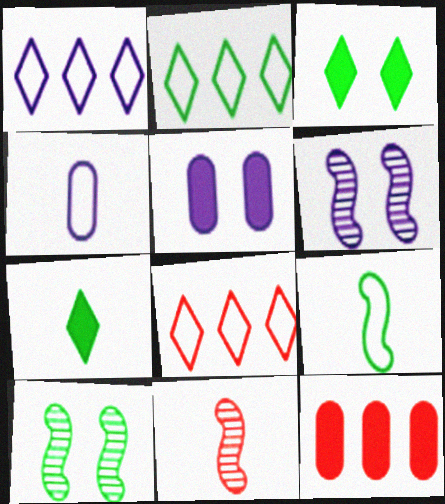[[1, 2, 8], 
[2, 5, 11], 
[4, 7, 11]]